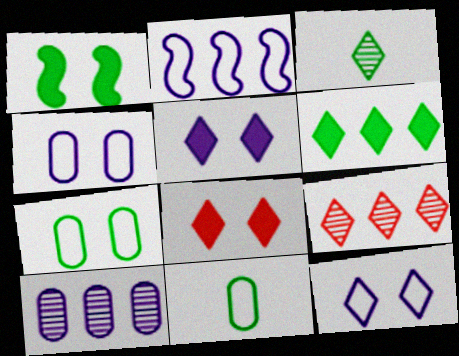[]